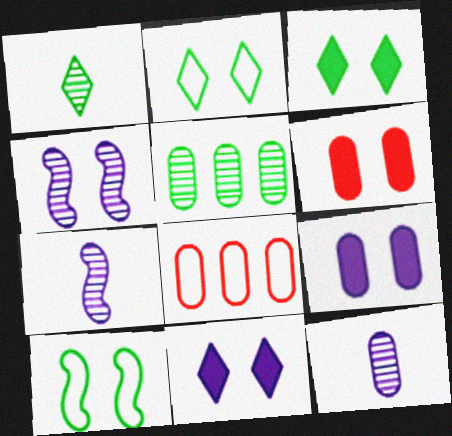[[2, 4, 6], 
[3, 7, 8]]